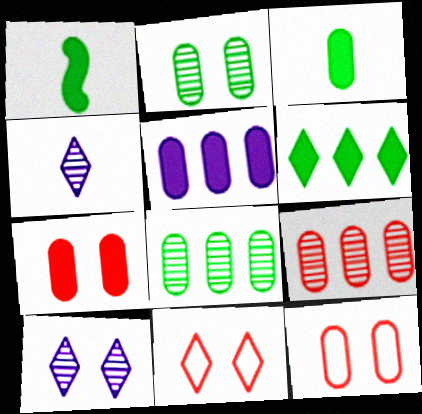[[3, 5, 7], 
[4, 6, 11]]